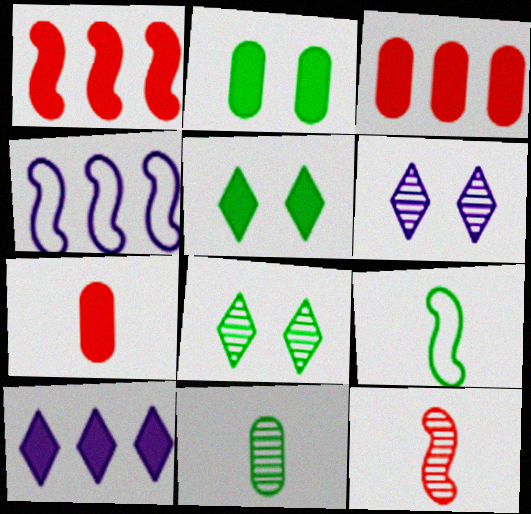[[3, 6, 9], 
[4, 7, 8]]